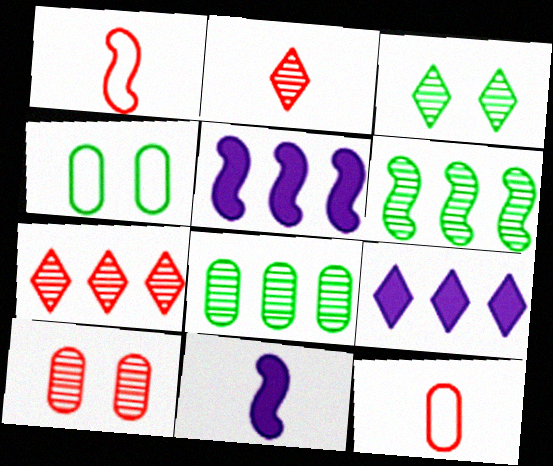[[2, 4, 5], 
[3, 5, 12], 
[4, 7, 11]]